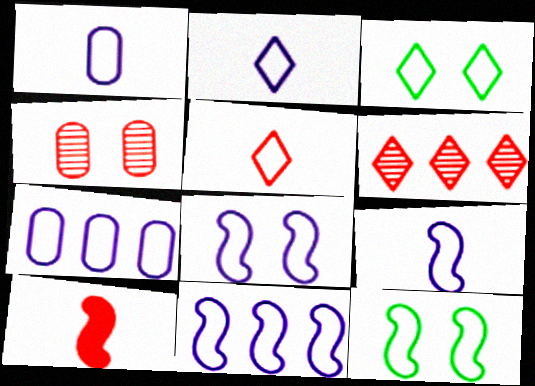[[1, 2, 9], 
[2, 7, 8], 
[5, 7, 12], 
[8, 9, 11]]